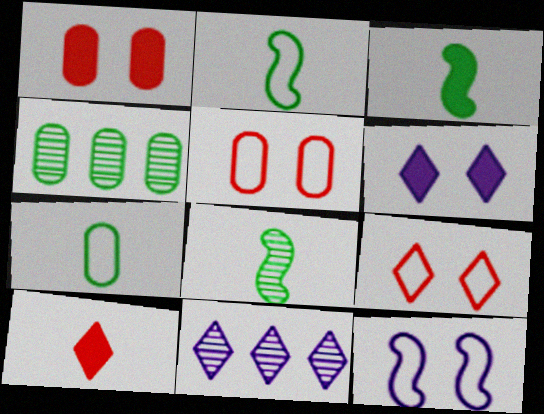[[1, 2, 11], 
[2, 3, 8], 
[3, 5, 11], 
[4, 10, 12]]